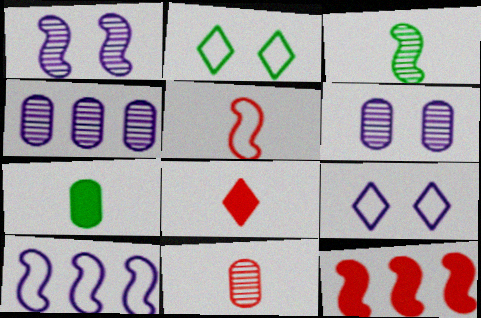[[5, 8, 11]]